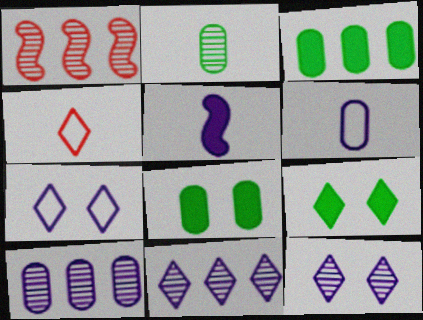[[1, 2, 12], 
[1, 6, 9], 
[2, 4, 5], 
[4, 9, 11], 
[5, 7, 10]]